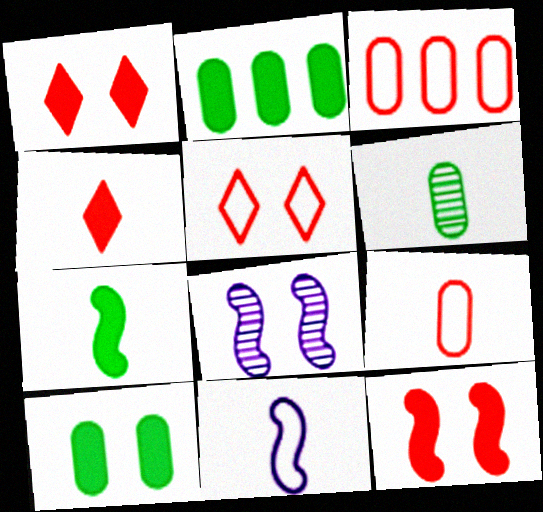[[4, 6, 11], 
[5, 8, 10]]